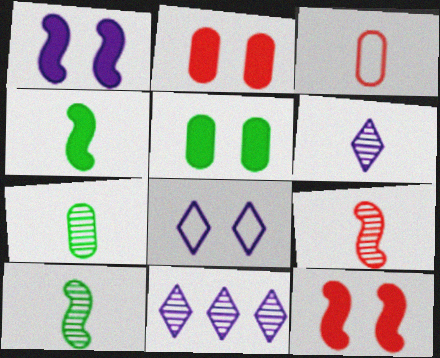[[3, 4, 6], 
[6, 7, 9]]